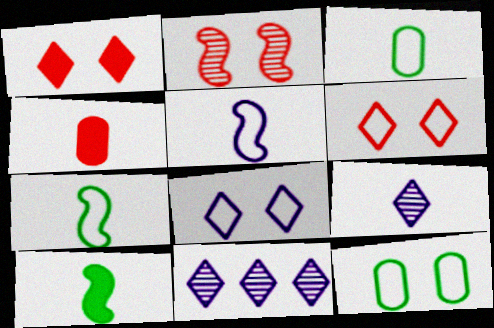[[4, 7, 9]]